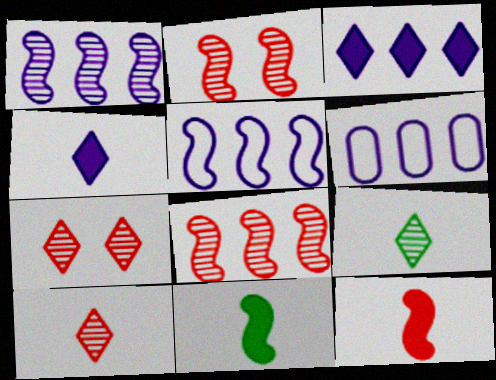[[1, 3, 6], 
[2, 5, 11], 
[6, 7, 11]]